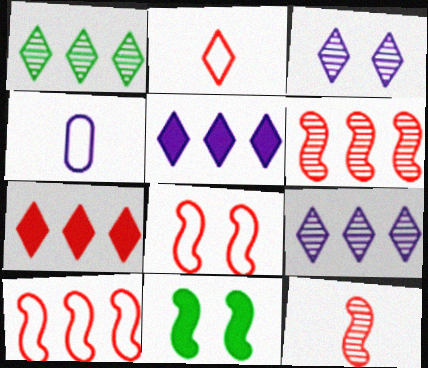[]